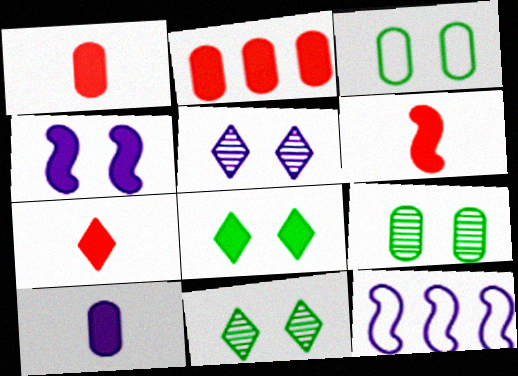[[1, 6, 7], 
[1, 11, 12], 
[5, 10, 12], 
[7, 9, 12]]